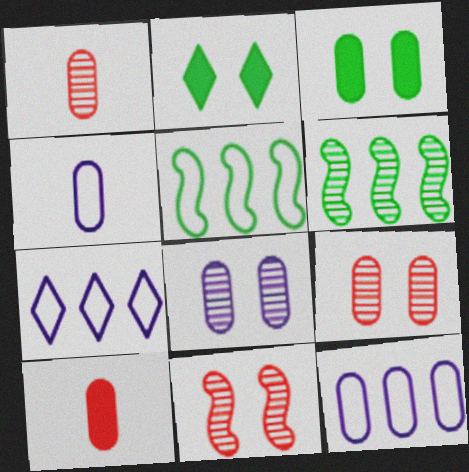[[1, 3, 12]]